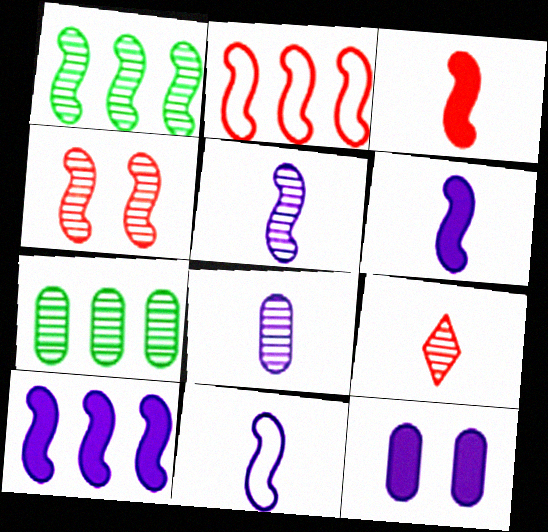[[1, 2, 10], 
[1, 4, 5], 
[2, 3, 4], 
[5, 6, 11]]